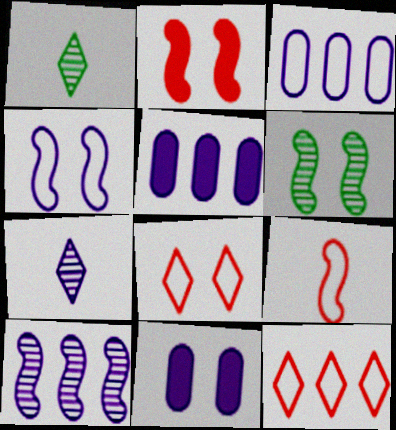[[1, 2, 3], 
[2, 4, 6], 
[4, 5, 7], 
[6, 8, 11]]